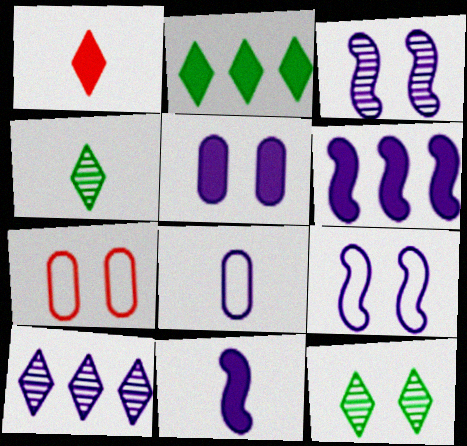[[4, 6, 7]]